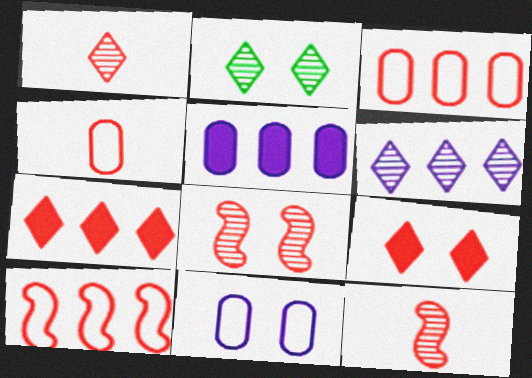[[1, 2, 6], 
[3, 9, 12], 
[4, 7, 8]]